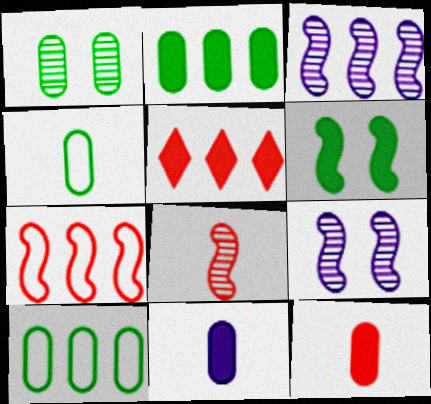[[1, 2, 4], 
[3, 5, 10], 
[4, 5, 9], 
[5, 6, 11]]